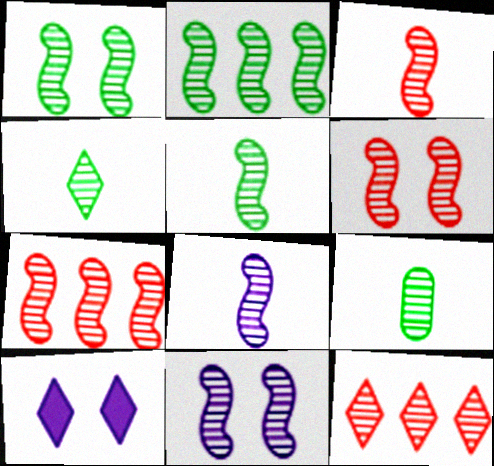[[1, 2, 5], 
[1, 6, 11], 
[1, 7, 8], 
[2, 3, 11], 
[2, 6, 8], 
[3, 5, 8], 
[3, 6, 7], 
[4, 5, 9], 
[5, 7, 11], 
[9, 11, 12]]